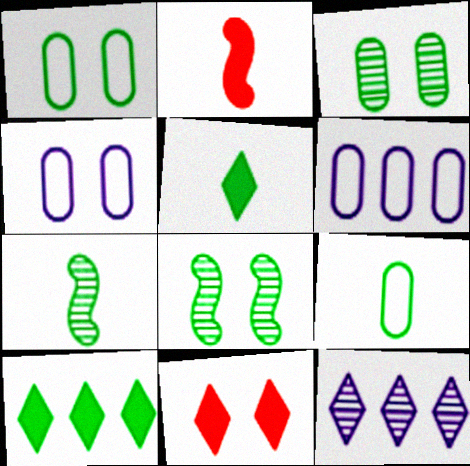[[1, 2, 12], 
[1, 7, 10], 
[4, 8, 11], 
[5, 7, 9], 
[6, 7, 11], 
[8, 9, 10]]